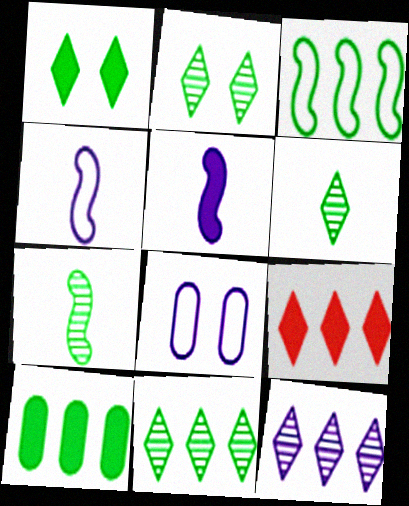[[2, 6, 11], 
[3, 10, 11], 
[5, 8, 12], 
[7, 8, 9]]